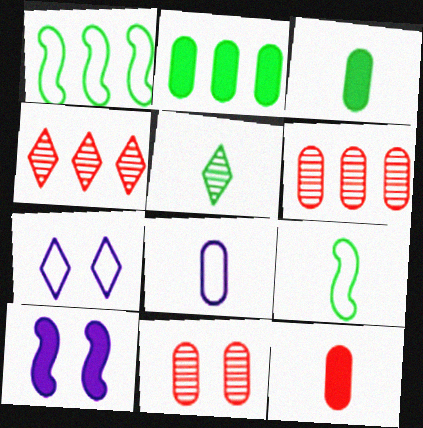[[2, 8, 11], 
[3, 5, 9]]